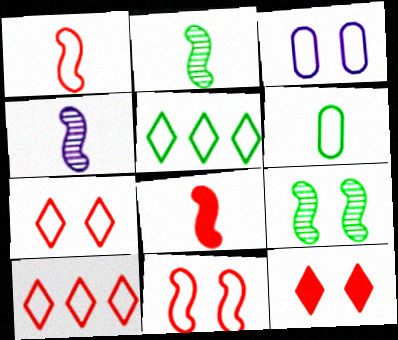[[1, 3, 5], 
[3, 9, 12]]